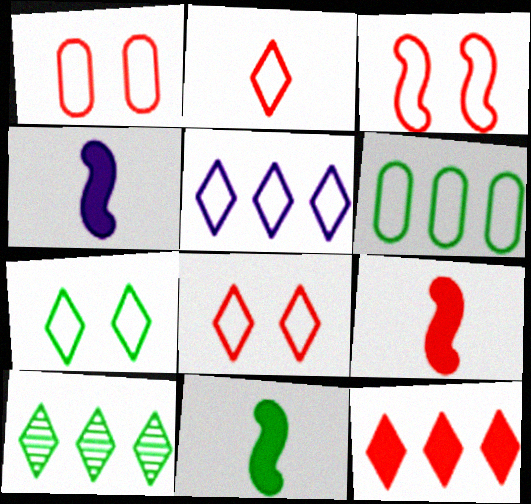[[1, 3, 8], 
[1, 4, 10], 
[2, 5, 7], 
[4, 9, 11], 
[5, 10, 12]]